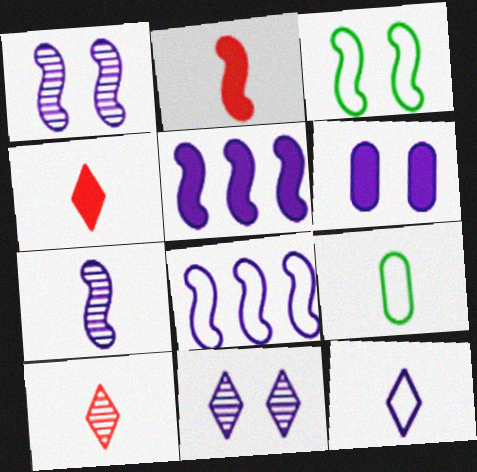[[4, 7, 9]]